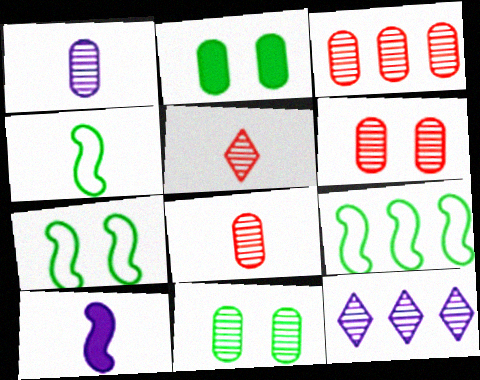[[1, 3, 11], 
[3, 6, 8], 
[4, 7, 9]]